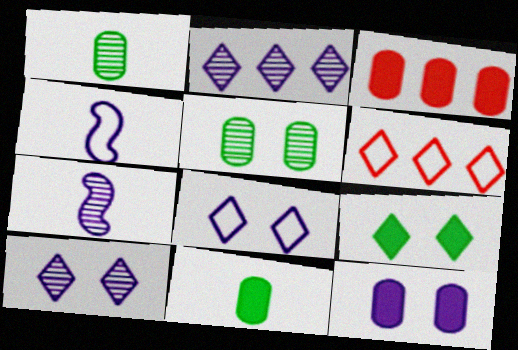[[2, 4, 12], 
[3, 11, 12]]